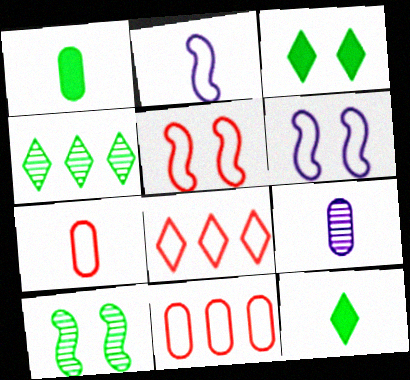[[1, 7, 9], 
[5, 7, 8]]